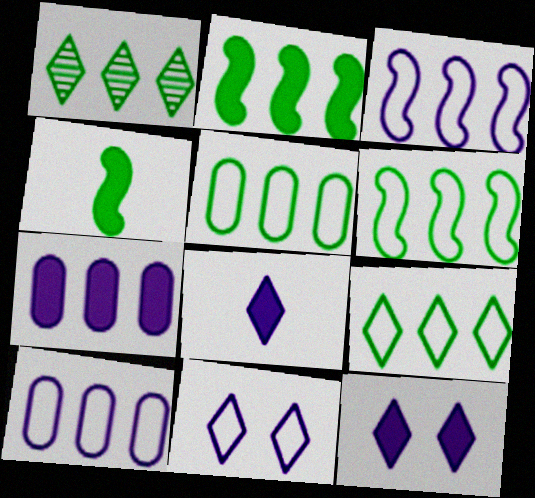[[1, 2, 5], 
[5, 6, 9]]